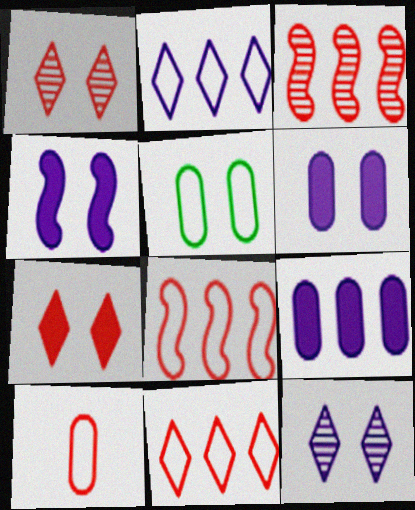[[1, 4, 5], 
[3, 7, 10]]